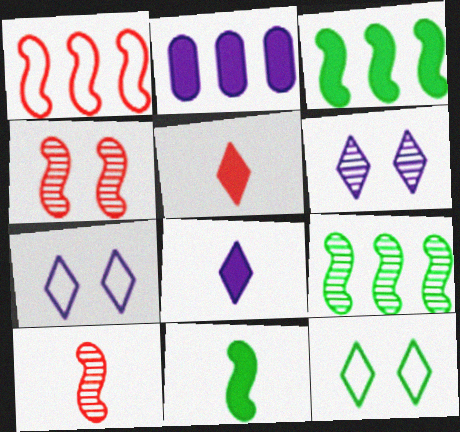[[2, 10, 12]]